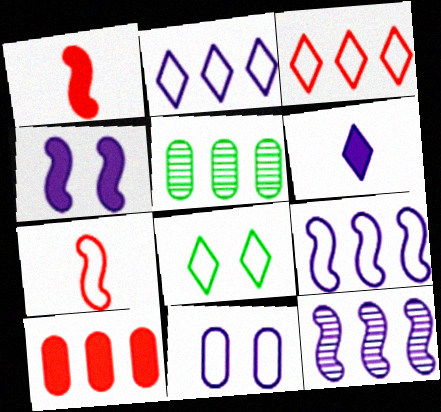[[6, 11, 12]]